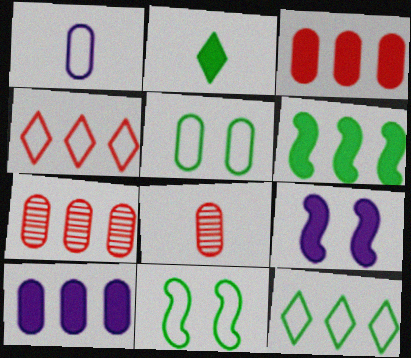[[1, 4, 11], 
[2, 3, 9], 
[5, 8, 10], 
[8, 9, 12]]